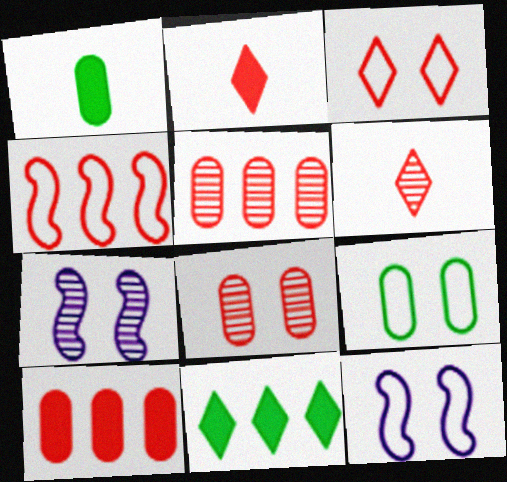[[2, 4, 8], 
[3, 9, 12]]